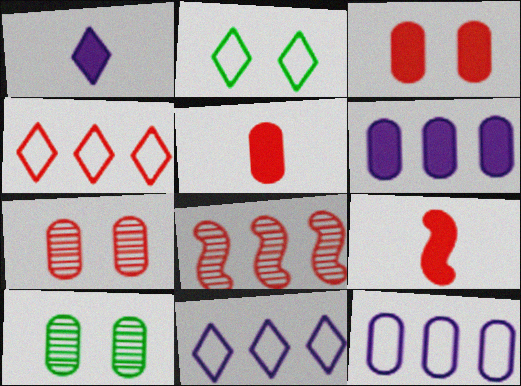[[4, 7, 9], 
[5, 10, 12], 
[9, 10, 11]]